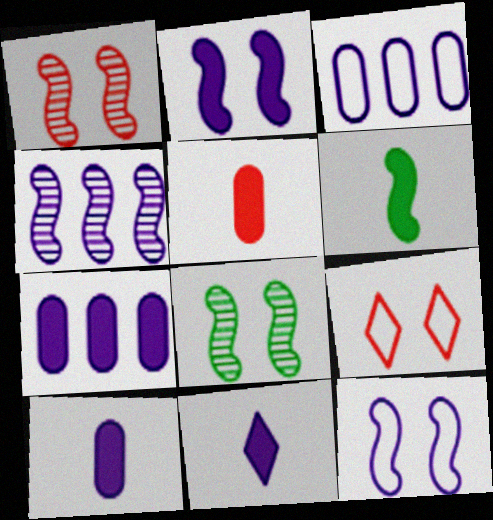[[2, 7, 11], 
[5, 6, 11]]